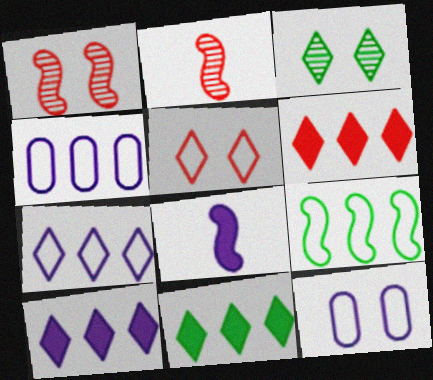[[1, 8, 9], 
[2, 11, 12], 
[6, 10, 11]]